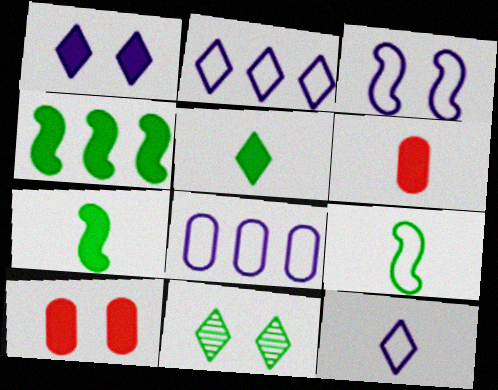[[1, 4, 6], 
[3, 8, 12], 
[3, 10, 11]]